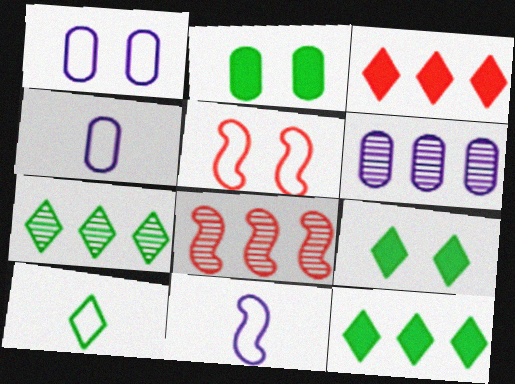[[4, 8, 9], 
[6, 7, 8], 
[7, 9, 10]]